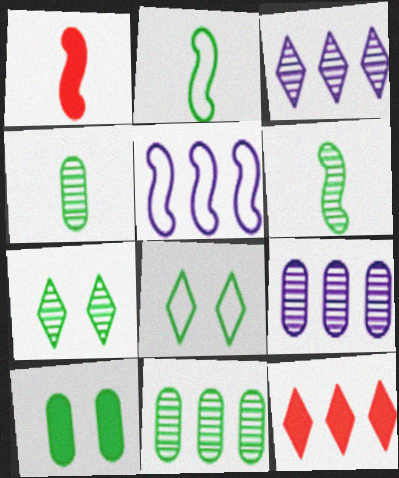[[1, 8, 9], 
[5, 11, 12], 
[6, 7, 11]]